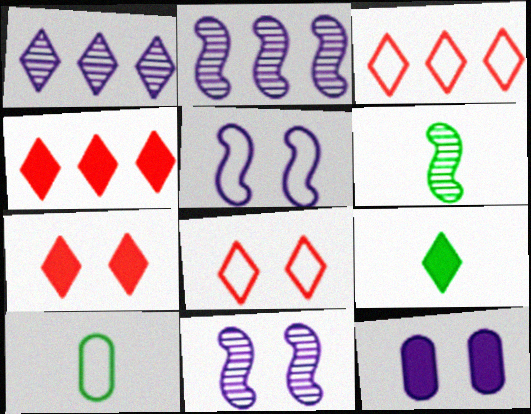[[1, 8, 9], 
[2, 7, 10], 
[3, 5, 10], 
[3, 6, 12], 
[4, 10, 11], 
[6, 9, 10]]